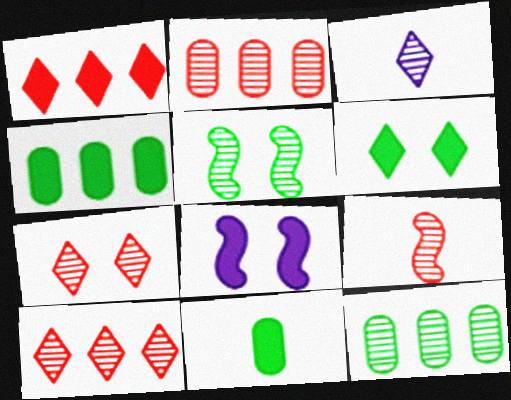[[1, 8, 11], 
[2, 3, 5], 
[2, 7, 9]]